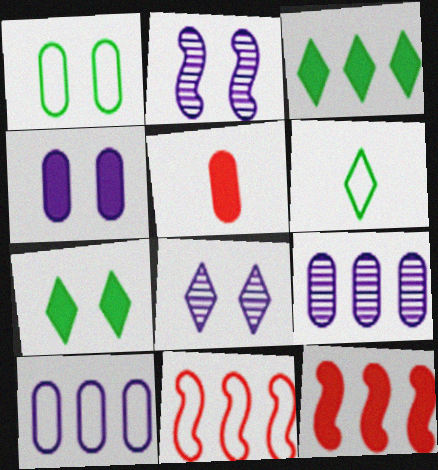[[1, 5, 9], 
[3, 9, 11]]